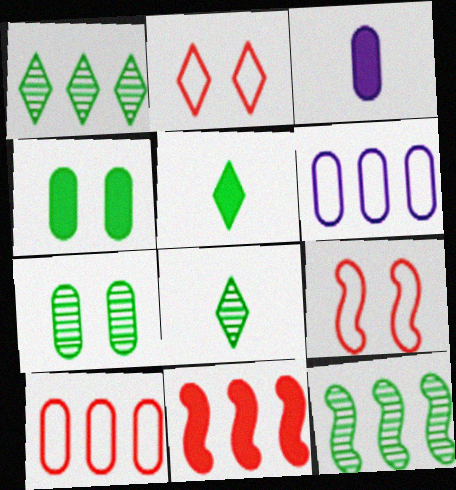[[1, 3, 9], 
[1, 6, 11], 
[2, 3, 12], 
[3, 7, 10], 
[7, 8, 12]]